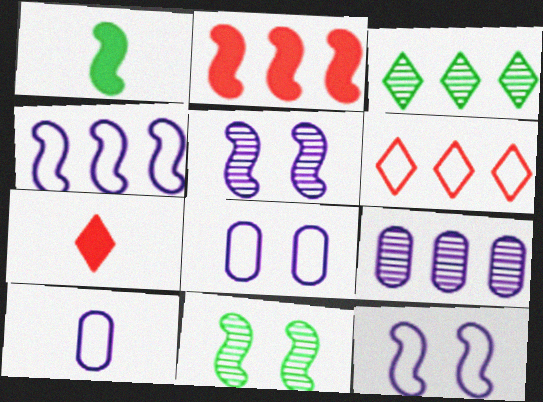[]